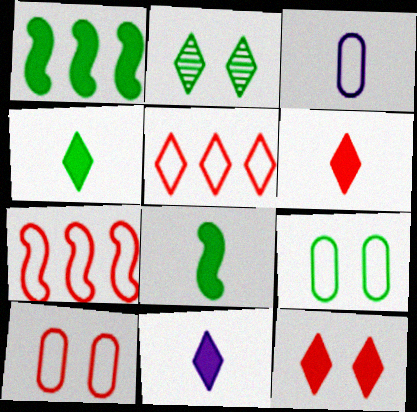[[2, 5, 11], 
[4, 6, 11]]